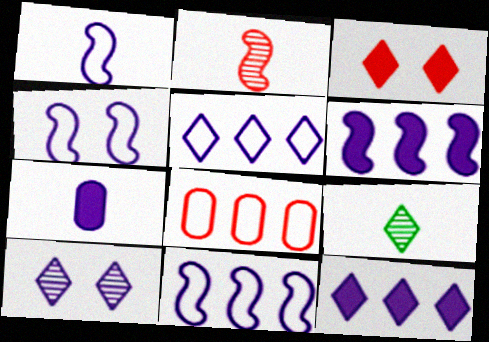[[1, 4, 11], 
[2, 3, 8], 
[3, 5, 9], 
[7, 10, 11]]